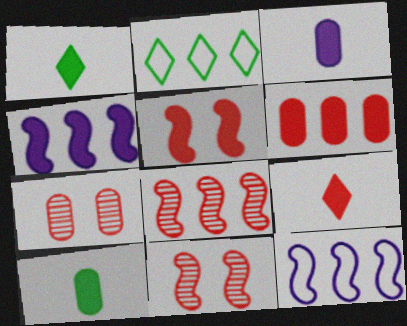[[1, 7, 12], 
[2, 3, 11], 
[5, 6, 9]]